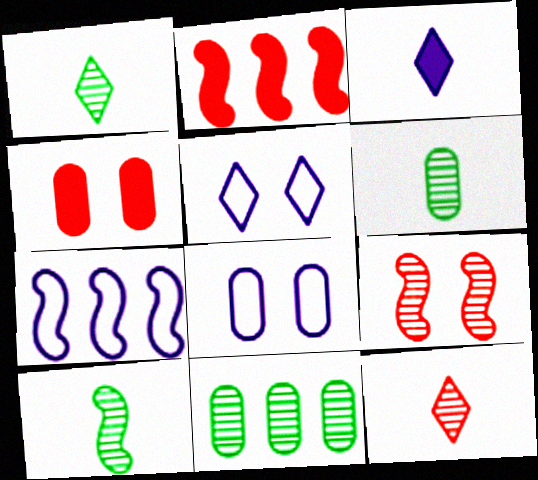[[1, 2, 8], 
[1, 4, 7], 
[1, 6, 10], 
[2, 5, 6]]